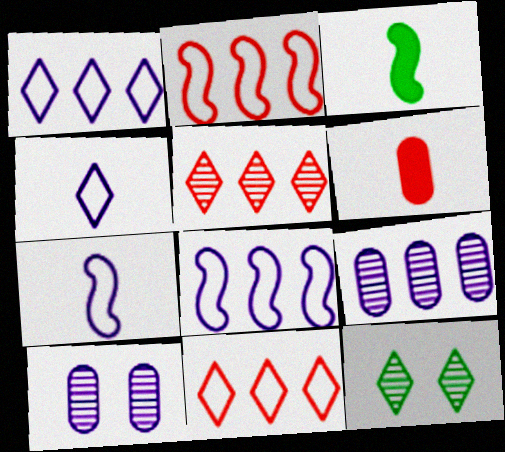[[3, 10, 11], 
[6, 8, 12]]